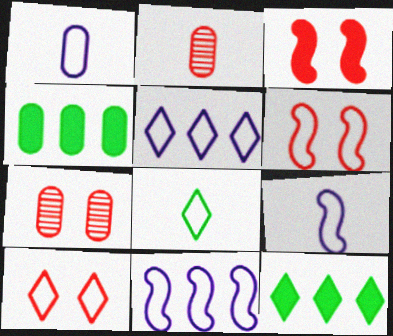[[1, 4, 7], 
[3, 7, 10], 
[5, 8, 10], 
[7, 9, 12]]